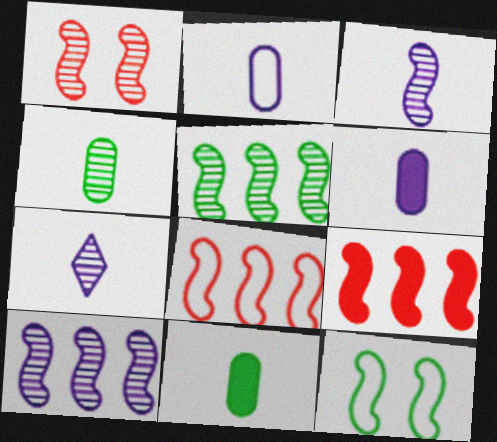[[1, 3, 5], 
[3, 9, 12]]